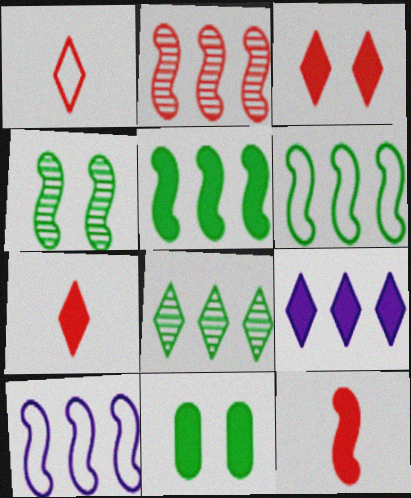[[2, 5, 10], 
[4, 10, 12], 
[9, 11, 12]]